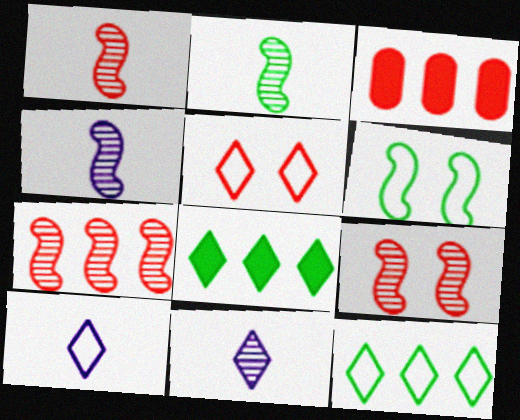[[1, 2, 4], 
[1, 3, 5], 
[1, 7, 9], 
[3, 6, 11], 
[5, 8, 11], 
[5, 10, 12]]